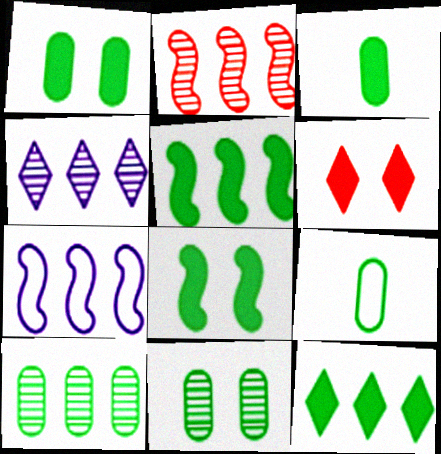[[1, 9, 10], 
[2, 4, 10], 
[2, 5, 7], 
[3, 8, 12]]